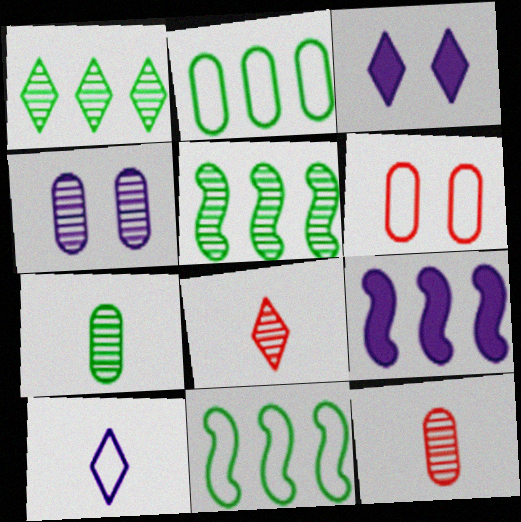[[3, 11, 12], 
[4, 5, 8], 
[4, 9, 10], 
[6, 10, 11]]